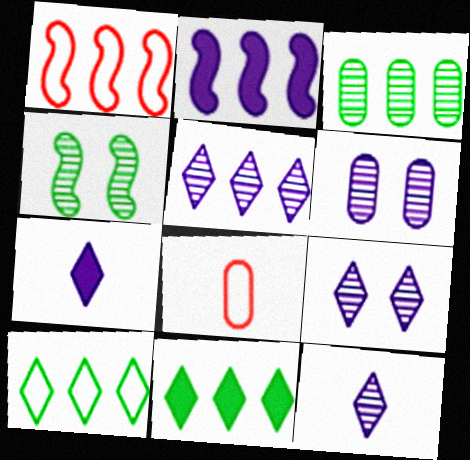[[5, 9, 12]]